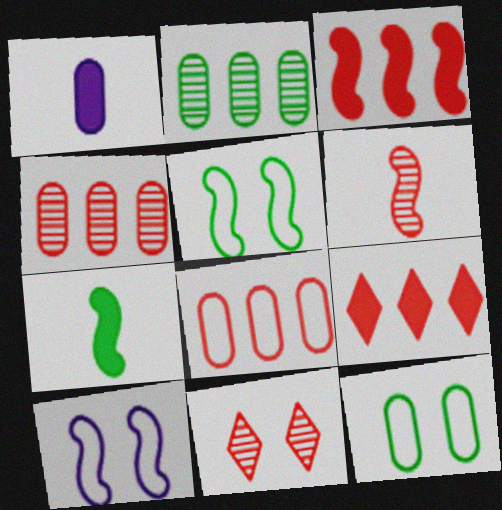[[1, 4, 12], 
[4, 6, 11]]